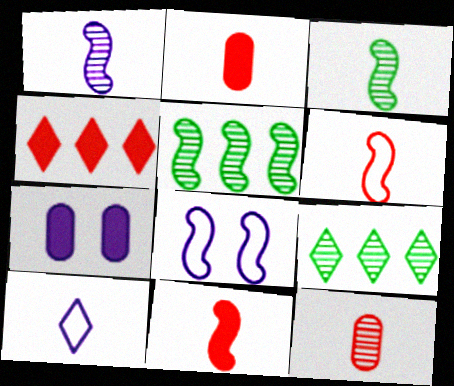[[2, 3, 10], 
[2, 8, 9], 
[5, 8, 11], 
[6, 7, 9]]